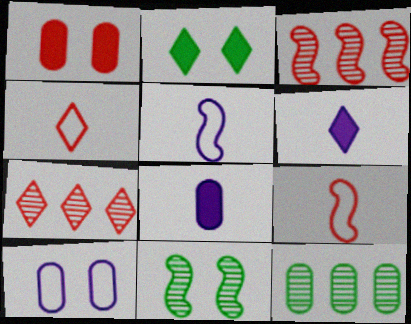[[1, 3, 4], 
[1, 7, 9]]